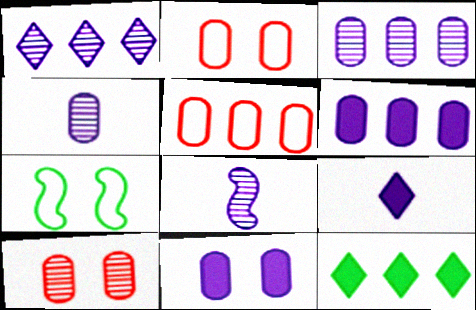[[2, 8, 12]]